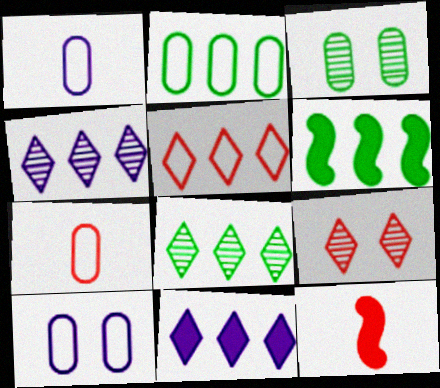[[1, 6, 9], 
[2, 6, 8], 
[2, 7, 10], 
[5, 8, 11], 
[8, 10, 12]]